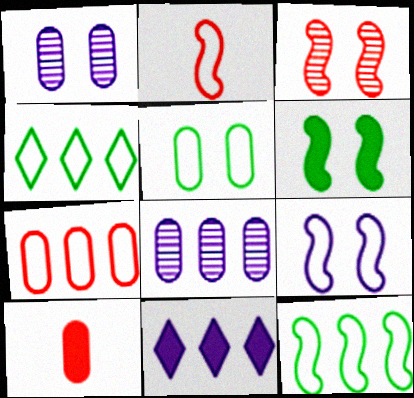[[2, 9, 12], 
[3, 6, 9], 
[5, 8, 10], 
[6, 10, 11]]